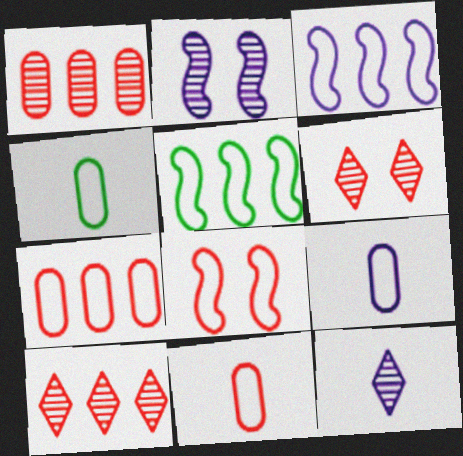[[4, 9, 11]]